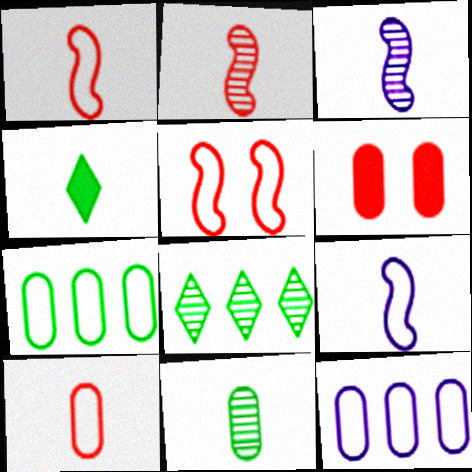[[3, 4, 10], 
[6, 8, 9], 
[6, 11, 12]]